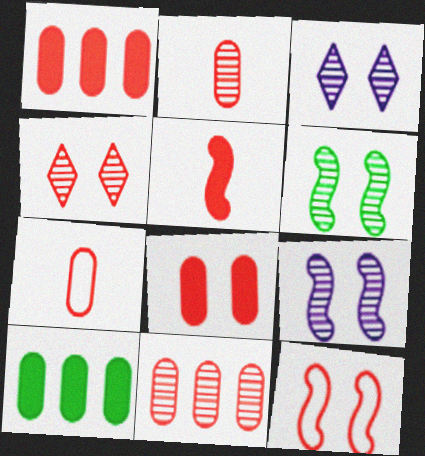[[4, 8, 12], 
[7, 8, 11]]